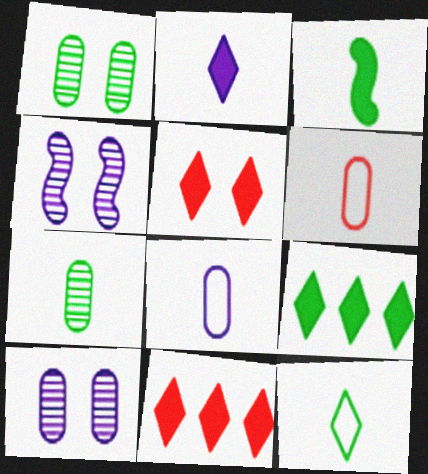[[2, 5, 9], 
[3, 7, 12], 
[4, 6, 9]]